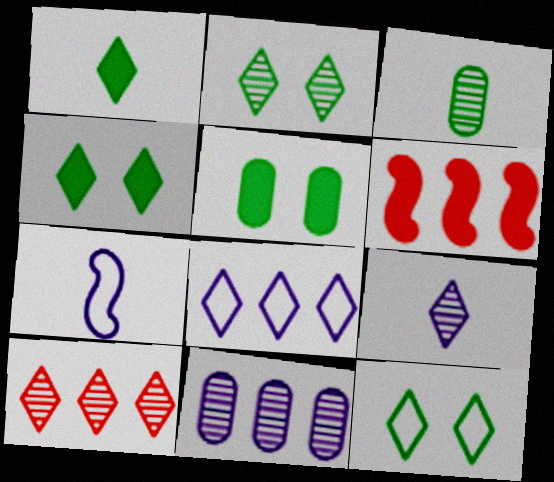[[2, 4, 12], 
[2, 9, 10], 
[5, 7, 10]]